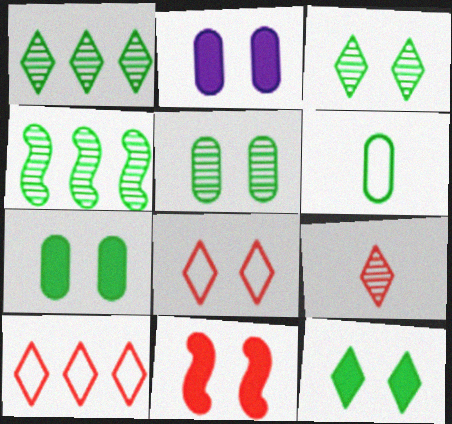[[2, 11, 12], 
[4, 6, 12]]